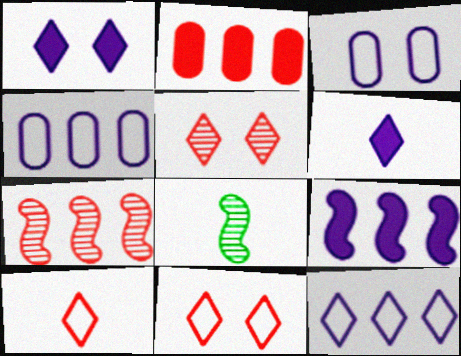[]